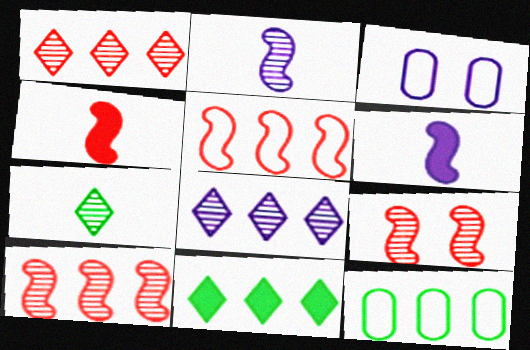[[3, 6, 8], 
[4, 5, 9]]